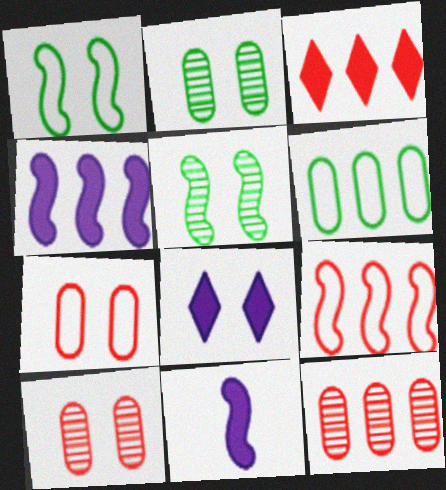[[1, 8, 10], 
[3, 9, 12], 
[5, 7, 8], 
[5, 9, 11]]